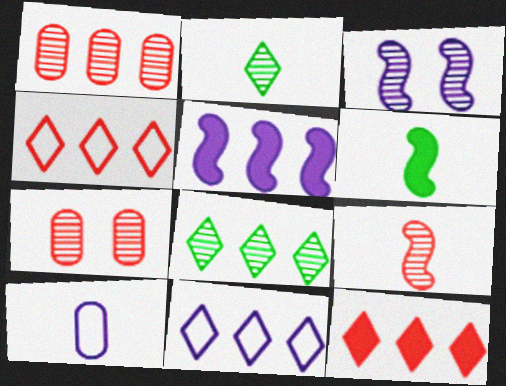[[1, 2, 3], 
[6, 7, 11], 
[8, 11, 12]]